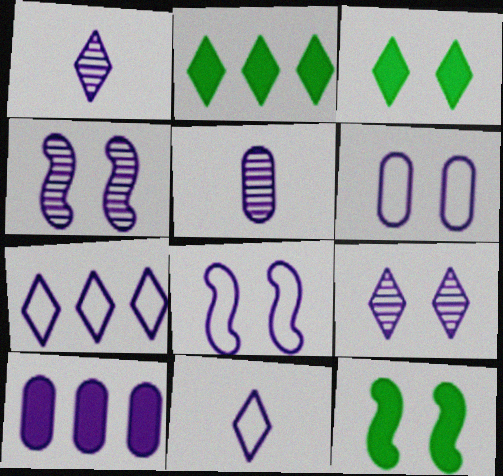[[1, 8, 10], 
[4, 10, 11], 
[5, 6, 10]]